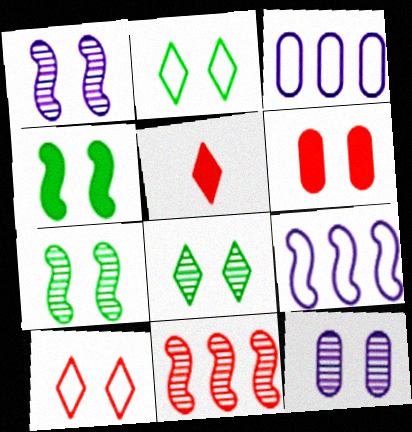[[1, 2, 6], 
[3, 5, 7], 
[4, 10, 12]]